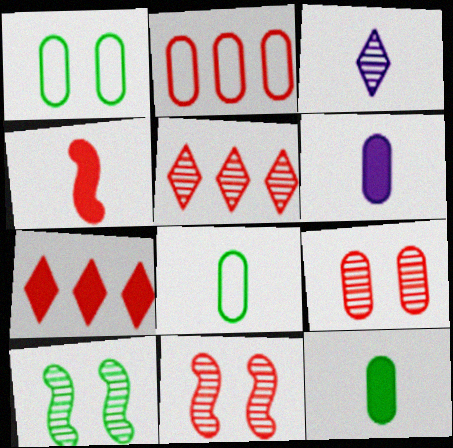[[3, 4, 8]]